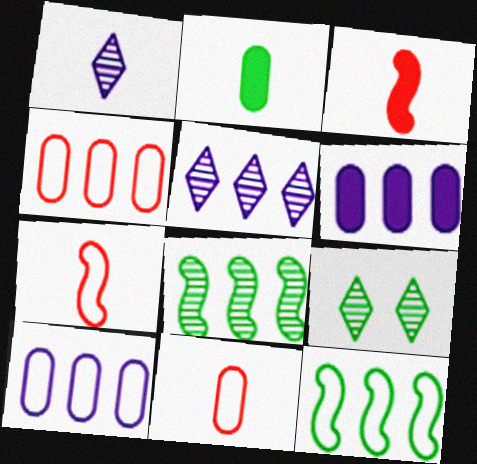[[1, 2, 7], 
[2, 9, 12], 
[3, 9, 10], 
[6, 7, 9]]